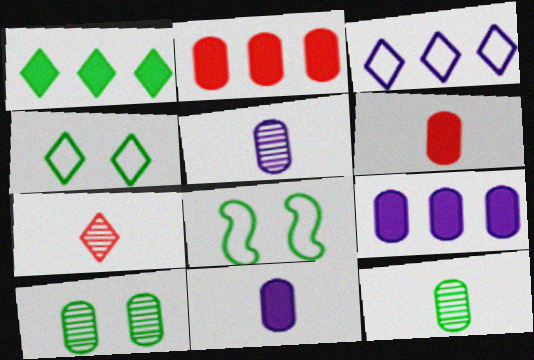[[1, 8, 12], 
[7, 8, 9]]